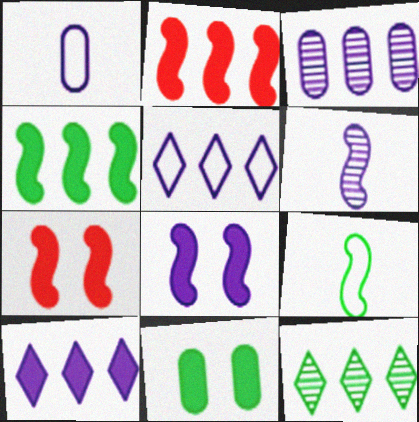[[1, 7, 12], 
[9, 11, 12]]